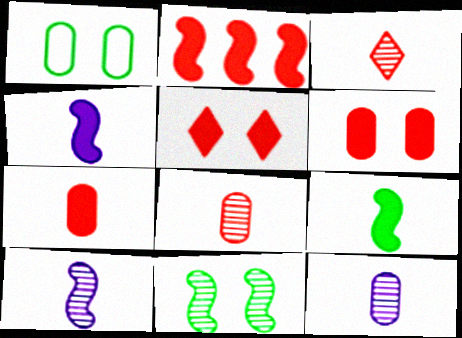[[2, 5, 7]]